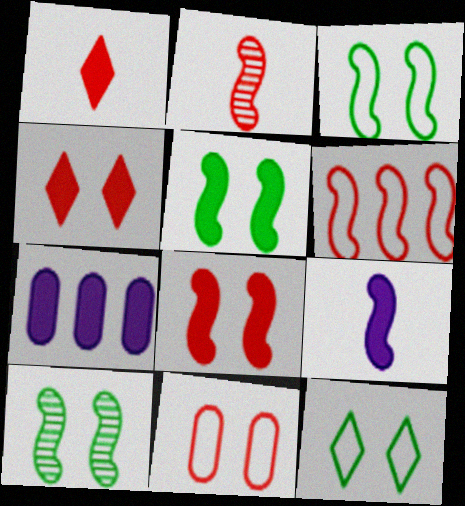[[1, 5, 7], 
[2, 6, 8], 
[2, 7, 12], 
[3, 5, 10], 
[6, 9, 10]]